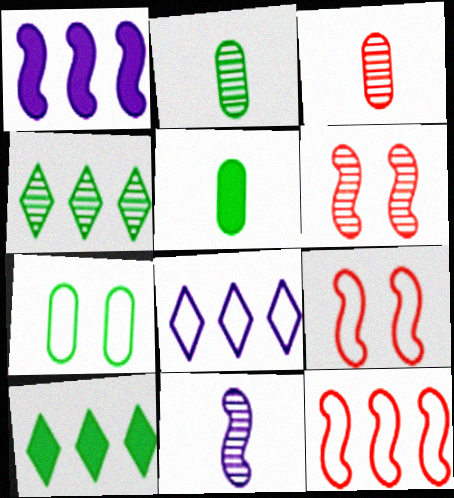[[5, 6, 8]]